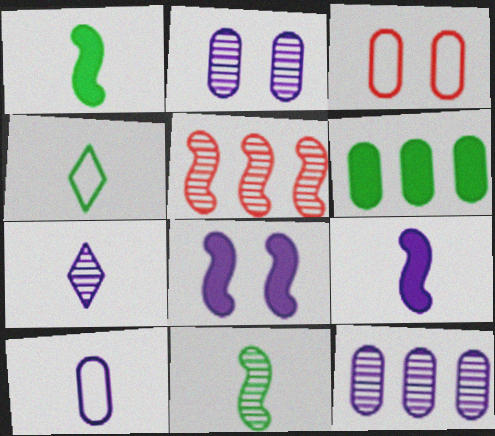[[7, 9, 10]]